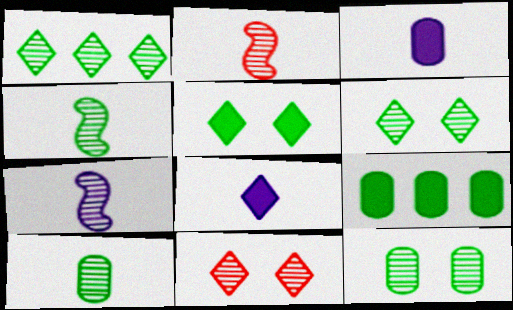[[1, 4, 12], 
[2, 4, 7]]